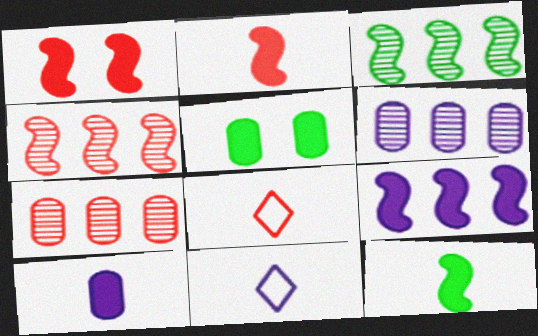[[1, 7, 8], 
[1, 9, 12], 
[4, 5, 11]]